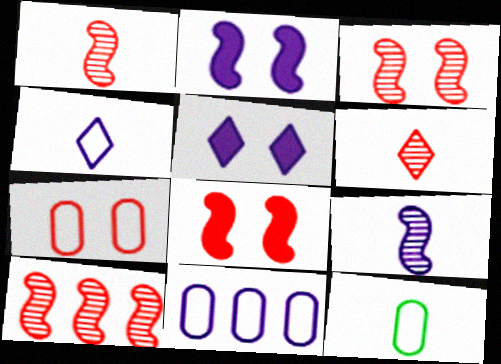[[1, 3, 10], 
[5, 9, 11], 
[5, 10, 12], 
[7, 11, 12]]